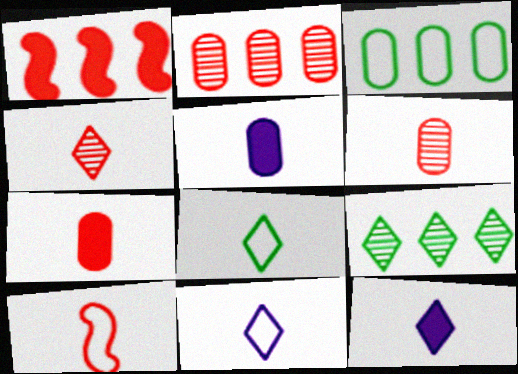[[4, 7, 10], 
[4, 8, 12]]